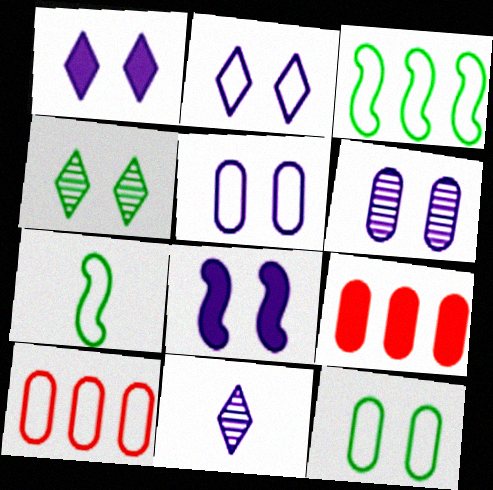[[2, 6, 8], 
[2, 7, 10]]